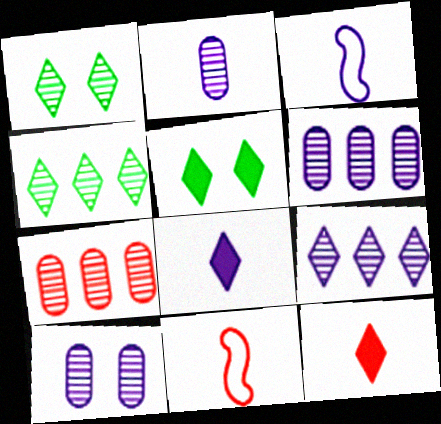[[2, 3, 8], 
[2, 6, 10], 
[3, 5, 7], 
[5, 6, 11]]